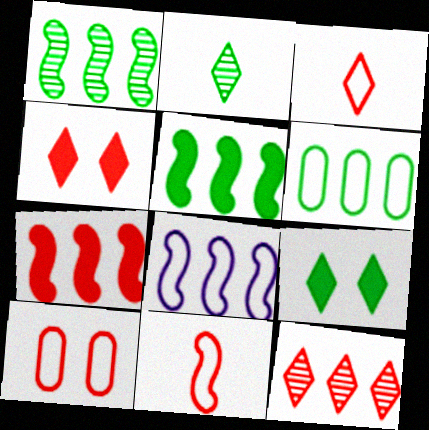[[1, 7, 8], 
[3, 4, 12]]